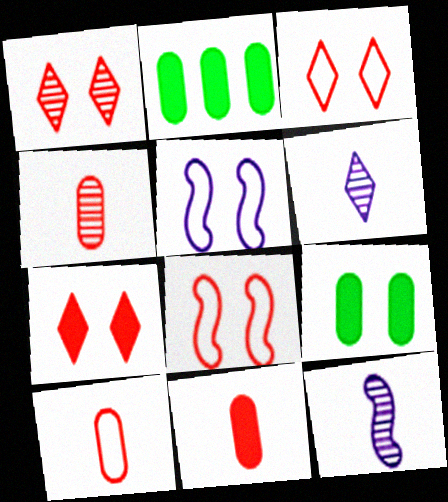[[1, 3, 7], 
[1, 5, 9], 
[2, 3, 12], 
[2, 6, 8], 
[4, 10, 11]]